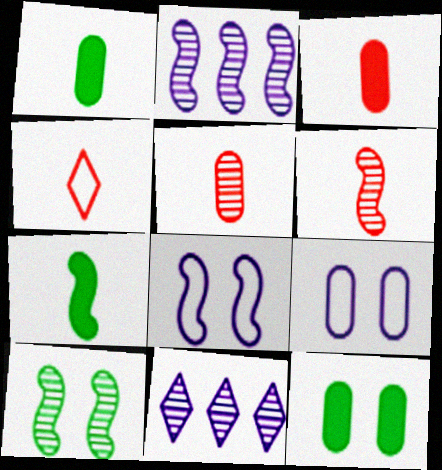[[2, 4, 12], 
[2, 6, 10], 
[3, 4, 6], 
[5, 10, 11]]